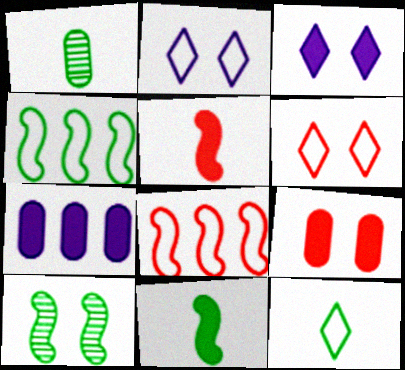[[1, 3, 8], 
[1, 11, 12], 
[2, 9, 10], 
[4, 10, 11]]